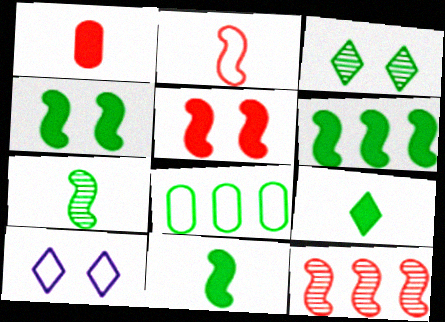[[2, 5, 12], 
[2, 8, 10], 
[3, 8, 11], 
[4, 6, 11]]